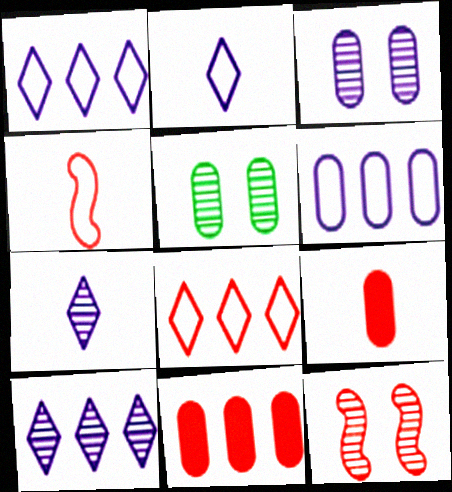[[5, 6, 9], 
[8, 9, 12]]